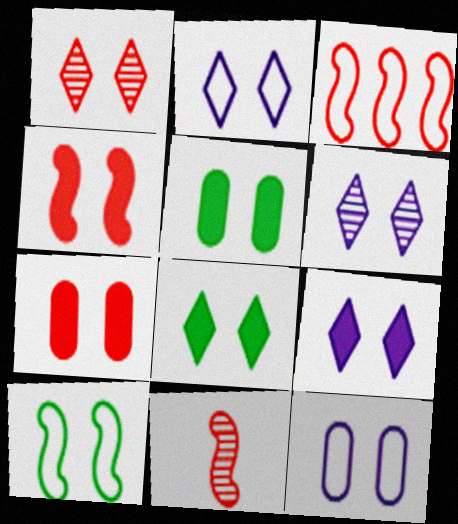[[1, 2, 8], 
[2, 6, 9], 
[3, 4, 11], 
[4, 5, 9], 
[6, 7, 10]]